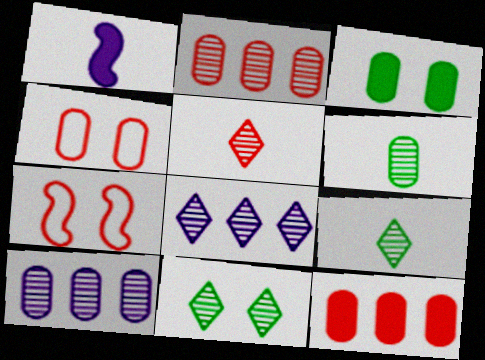[[5, 7, 12], 
[5, 8, 11]]